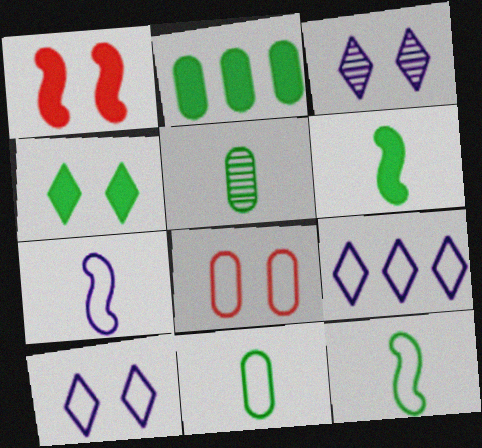[[1, 5, 9], 
[2, 4, 6], 
[8, 9, 12]]